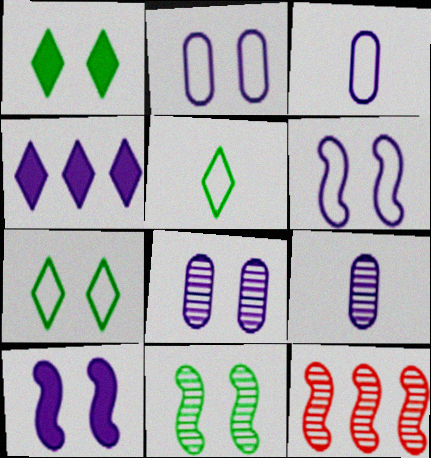[[1, 3, 12], 
[4, 6, 9]]